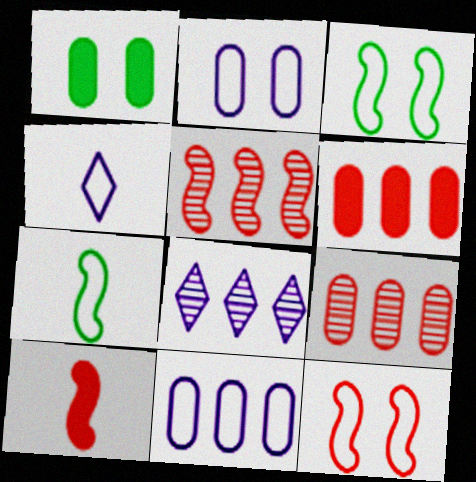[[1, 4, 5], 
[5, 10, 12]]